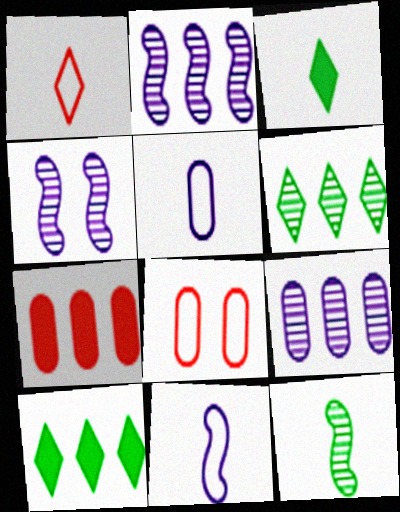[[2, 3, 8]]